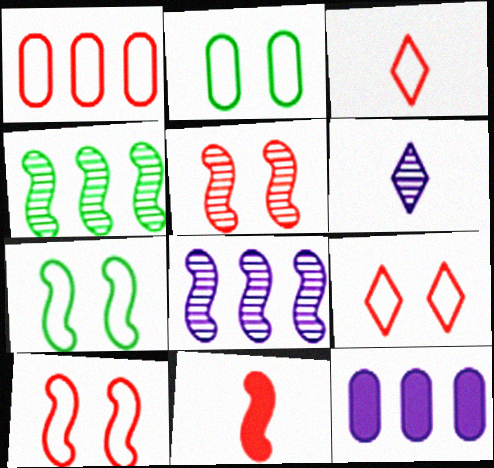[[1, 3, 10], 
[7, 8, 11]]